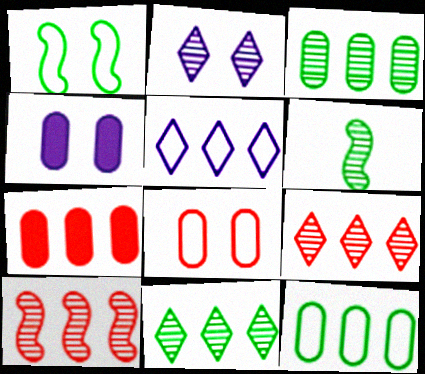[]